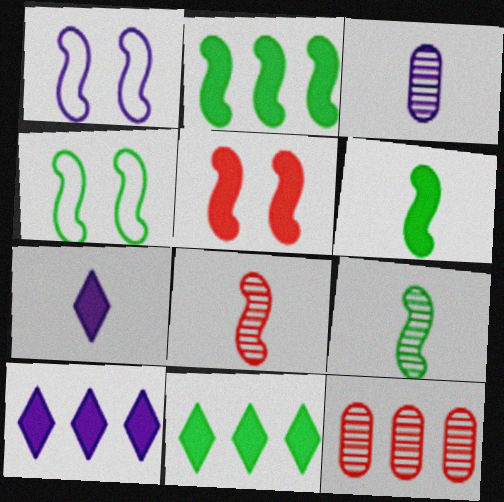[[1, 2, 8], 
[1, 3, 10], 
[2, 4, 9], 
[4, 7, 12]]